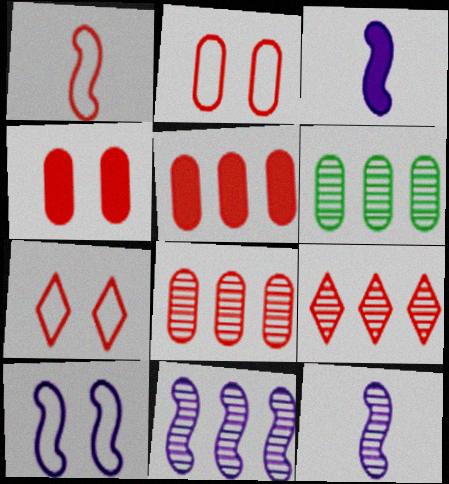[[1, 4, 9], 
[3, 6, 7], 
[3, 10, 11], 
[6, 9, 11]]